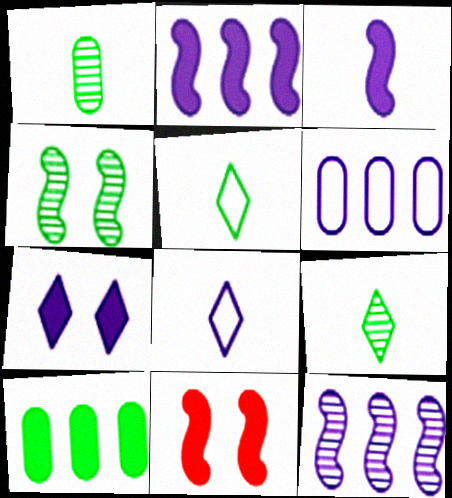[[4, 5, 10], 
[6, 9, 11]]